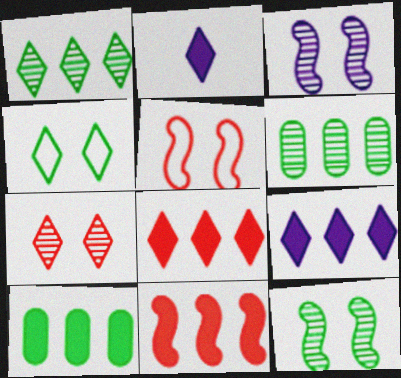[[2, 5, 6], 
[9, 10, 11]]